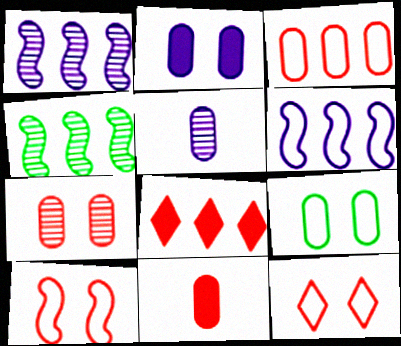[[2, 7, 9], 
[3, 7, 11]]